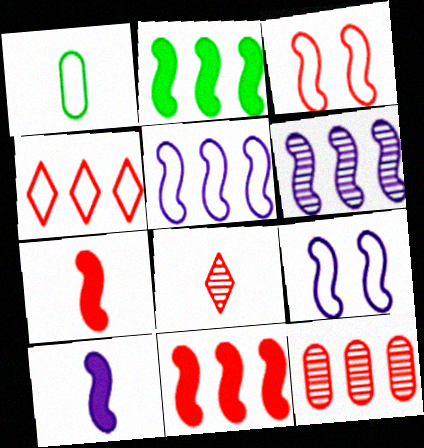[[1, 4, 9], 
[1, 8, 10], 
[4, 11, 12], 
[6, 9, 10]]